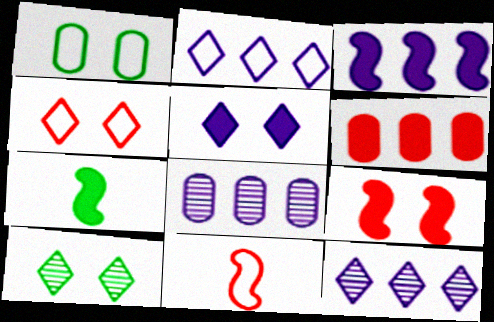[[1, 2, 11], 
[2, 3, 8], 
[3, 7, 9], 
[4, 5, 10], 
[4, 7, 8], 
[5, 6, 7]]